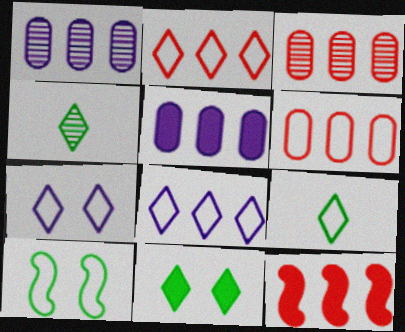[[2, 3, 12], 
[2, 7, 9]]